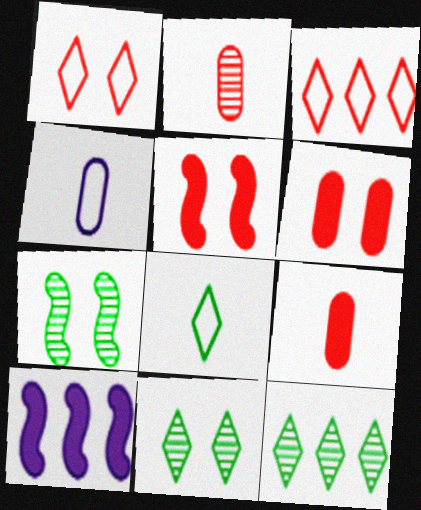[[2, 3, 5], 
[4, 5, 12]]